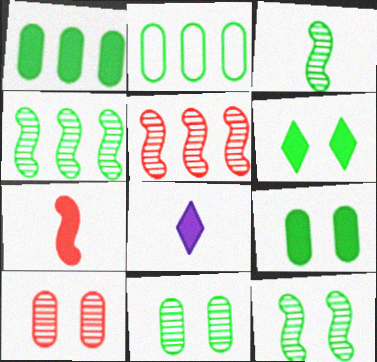[[2, 3, 6], 
[3, 4, 12]]